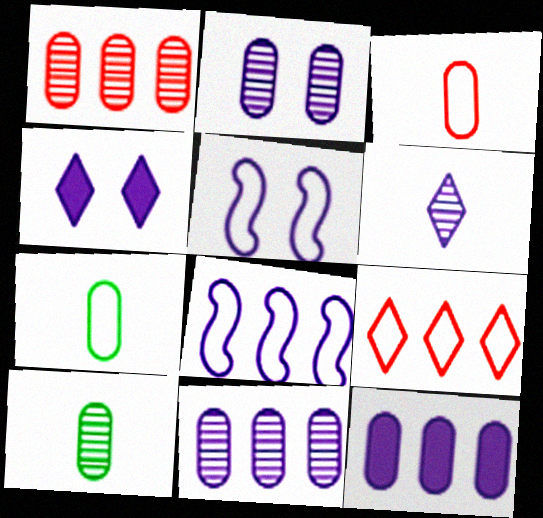[[1, 2, 10], 
[2, 4, 5], 
[5, 6, 12], 
[5, 7, 9]]